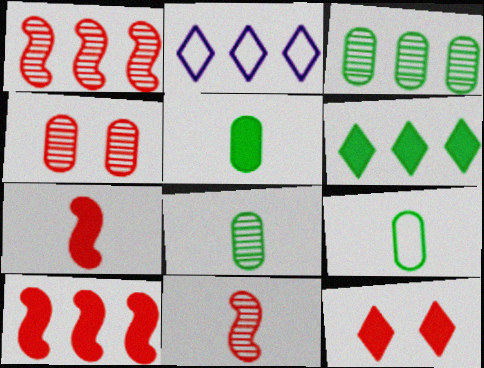[[2, 3, 10], 
[5, 8, 9]]